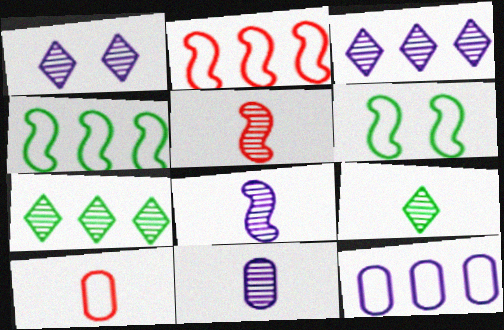[[5, 9, 11]]